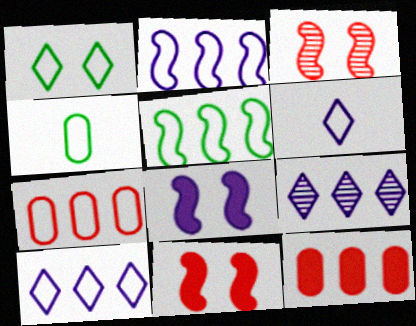[[1, 4, 5], 
[4, 9, 11], 
[5, 7, 10], 
[5, 9, 12]]